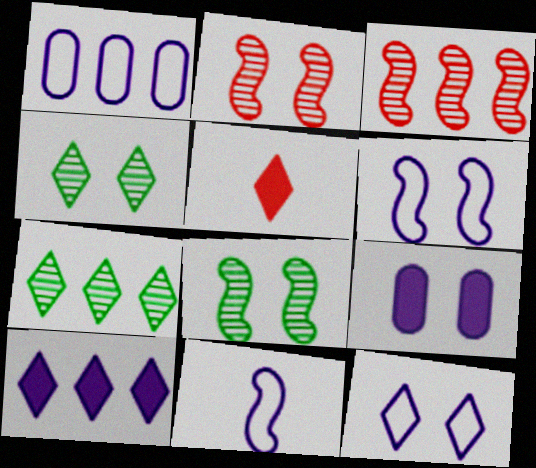[[1, 5, 8], 
[1, 11, 12], 
[5, 7, 12]]